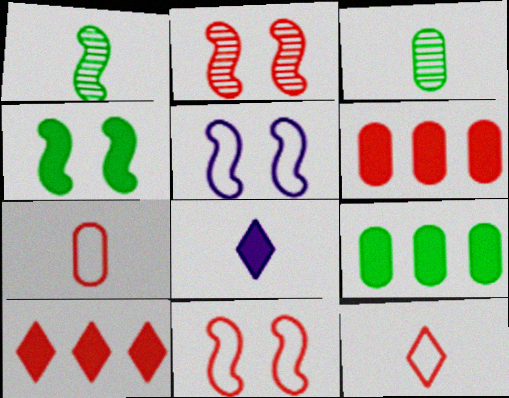[[1, 7, 8], 
[2, 4, 5], 
[2, 6, 12], 
[2, 7, 10], 
[3, 5, 10], 
[4, 6, 8]]